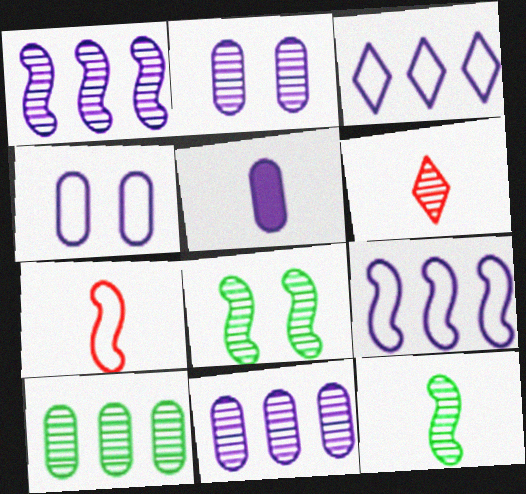[[4, 5, 11], 
[6, 8, 11]]